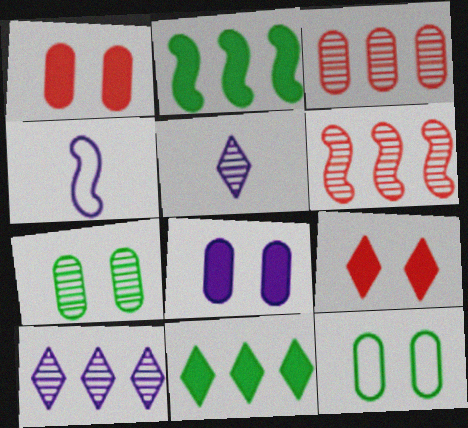[[4, 8, 10], 
[5, 6, 7]]